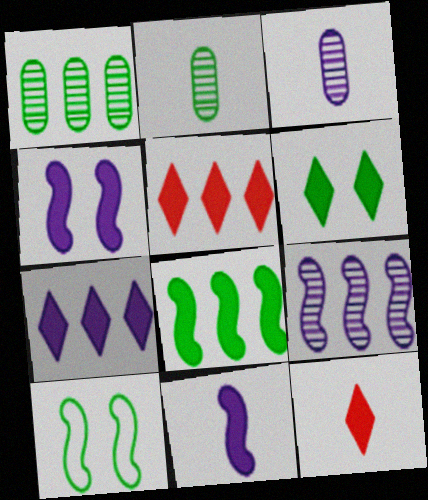[[3, 5, 10], 
[6, 7, 12]]